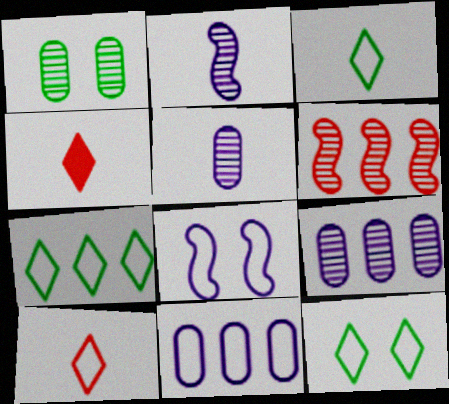[[3, 7, 12]]